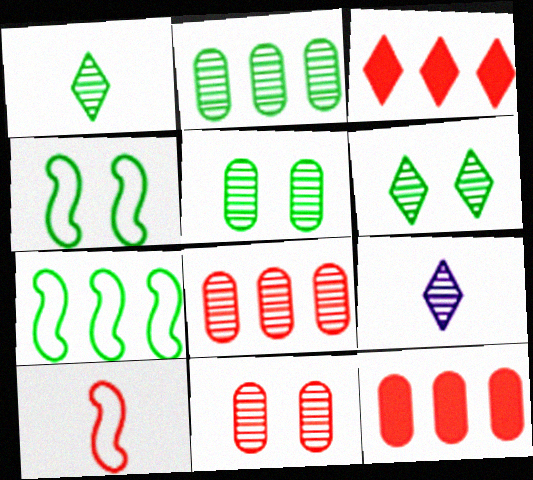[[3, 10, 11], 
[4, 9, 12]]